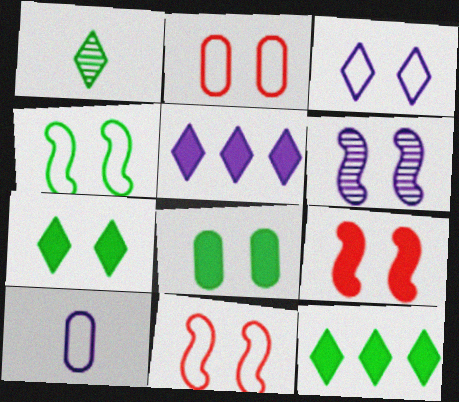[[2, 3, 4], 
[2, 6, 7], 
[4, 6, 9], 
[5, 6, 10]]